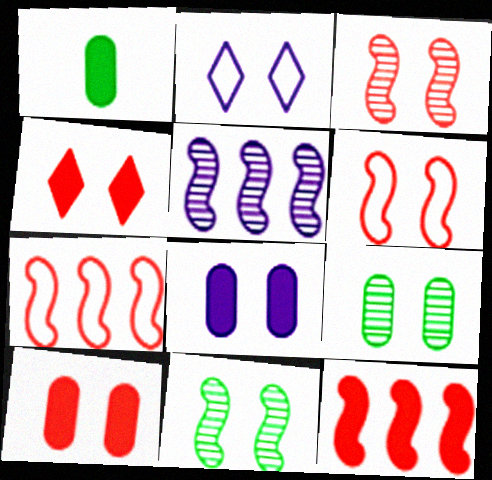[[2, 10, 11]]